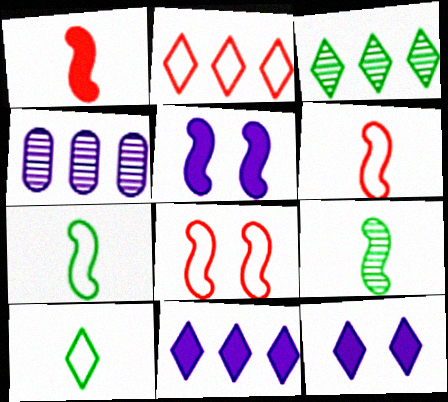[[2, 3, 11]]